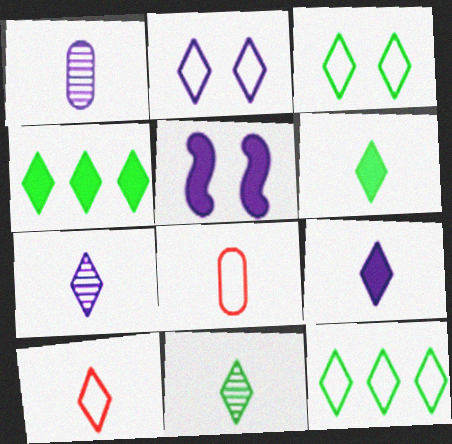[[2, 10, 12], 
[3, 4, 11], 
[6, 7, 10], 
[9, 10, 11]]